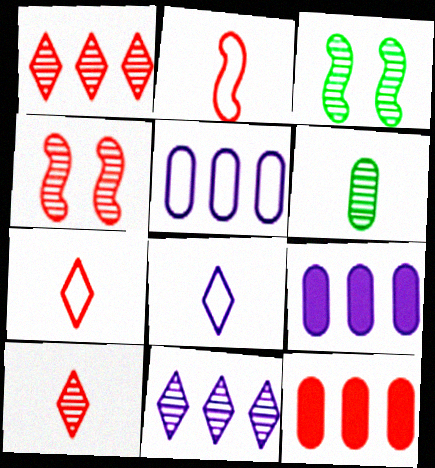[[3, 7, 9], 
[3, 8, 12], 
[4, 6, 11], 
[4, 7, 12]]